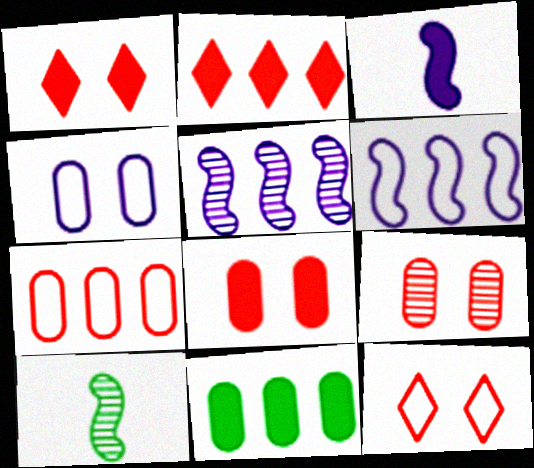[[1, 3, 11], 
[2, 4, 10]]